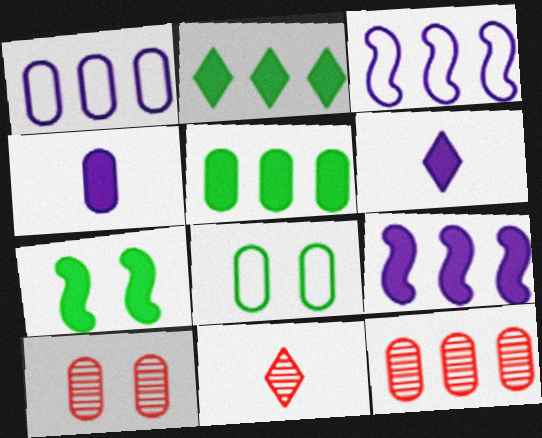[[1, 5, 12], 
[1, 7, 11], 
[2, 3, 12], 
[4, 8, 12], 
[8, 9, 11]]